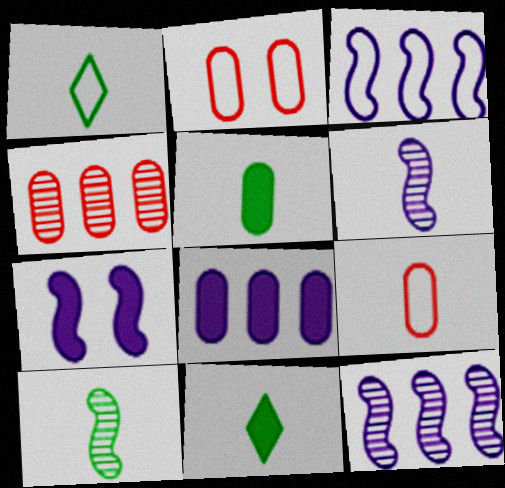[[1, 2, 3], 
[1, 4, 7], 
[1, 5, 10], 
[2, 11, 12], 
[3, 6, 7], 
[6, 9, 11]]